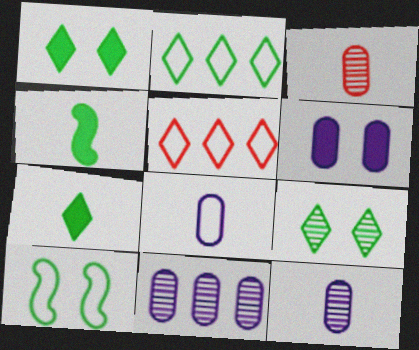[[2, 7, 9], 
[5, 8, 10], 
[6, 8, 11]]